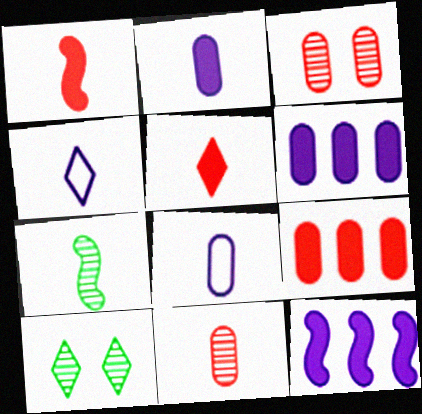[[5, 7, 8]]